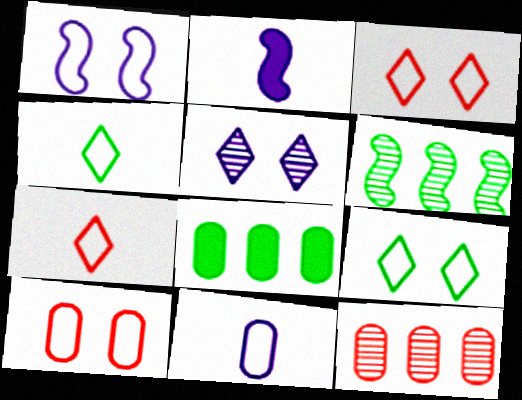[[1, 9, 10], 
[2, 9, 12]]